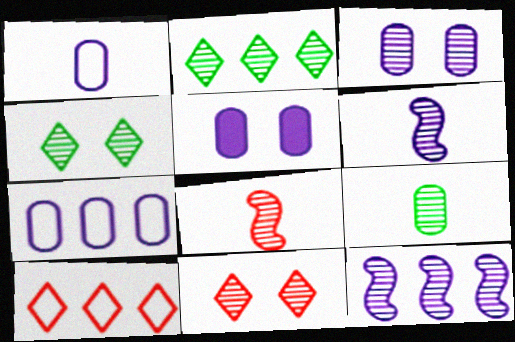[[2, 3, 8], 
[9, 11, 12]]